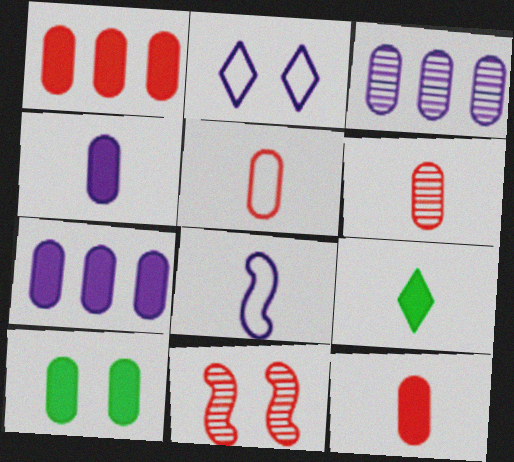[[1, 4, 10], 
[2, 10, 11], 
[3, 5, 10], 
[5, 6, 12], 
[6, 8, 9], 
[7, 10, 12]]